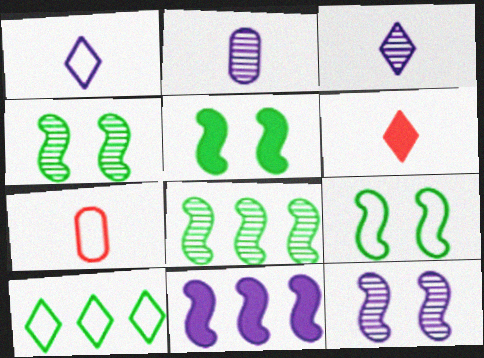[[4, 5, 9]]